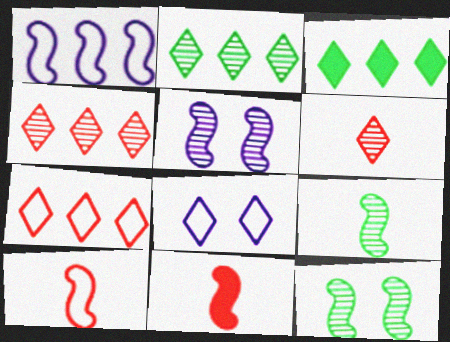[[1, 11, 12], 
[3, 6, 8]]